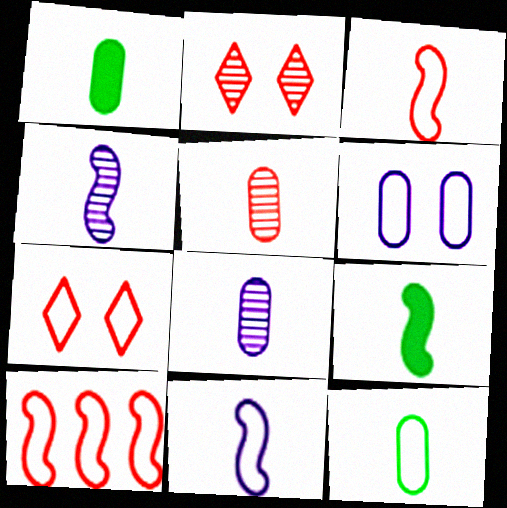[[3, 4, 9]]